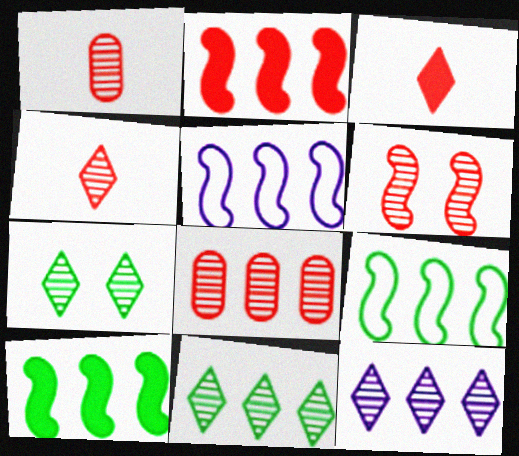[[4, 6, 8], 
[4, 7, 12]]